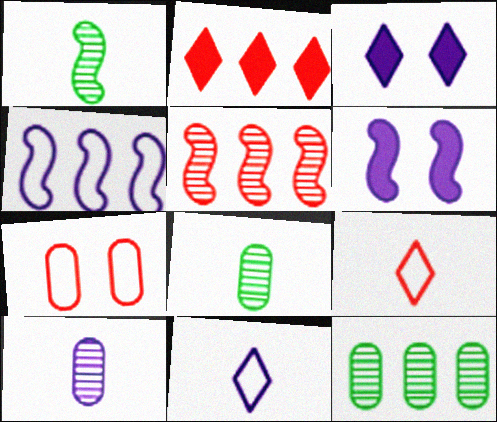[[2, 4, 12], 
[3, 4, 10], 
[6, 9, 12]]